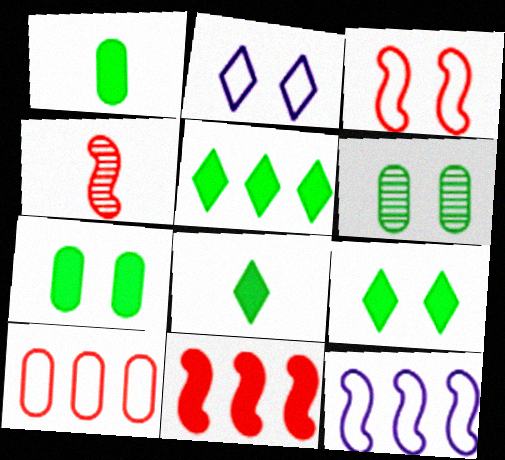[[3, 4, 11], 
[5, 8, 9]]